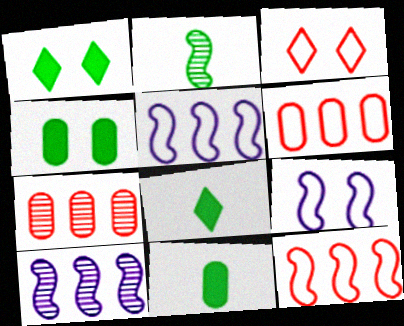[[3, 10, 11], 
[7, 8, 9]]